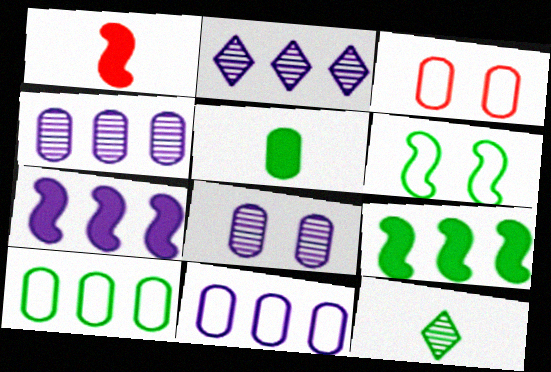[[2, 7, 11], 
[3, 4, 5], 
[3, 7, 12]]